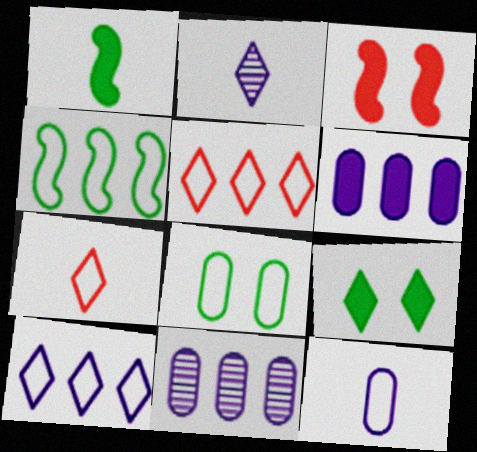[[2, 5, 9]]